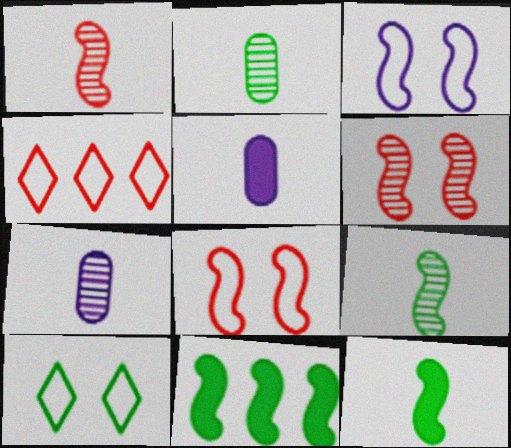[[1, 3, 11], 
[2, 10, 11]]